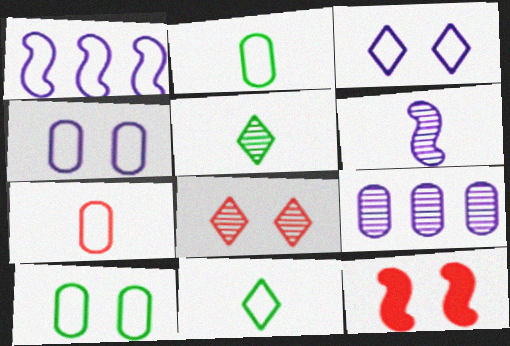[[9, 11, 12]]